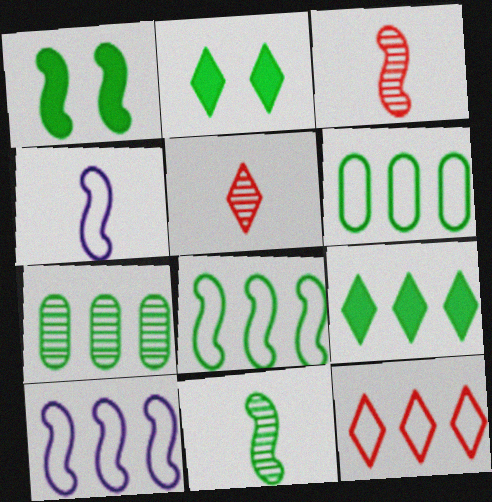[[1, 3, 10], 
[1, 8, 11], 
[2, 6, 11], 
[6, 10, 12], 
[7, 8, 9]]